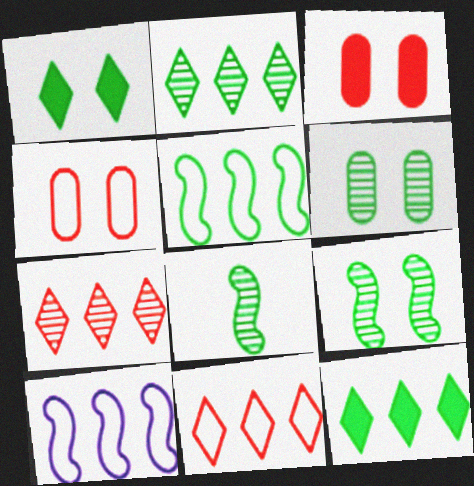[[2, 6, 8]]